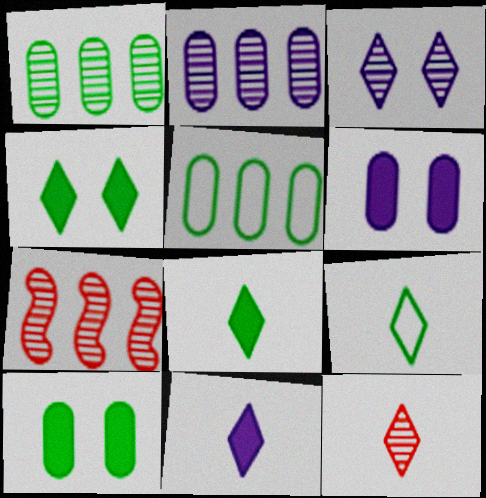[[6, 7, 9], 
[9, 11, 12]]